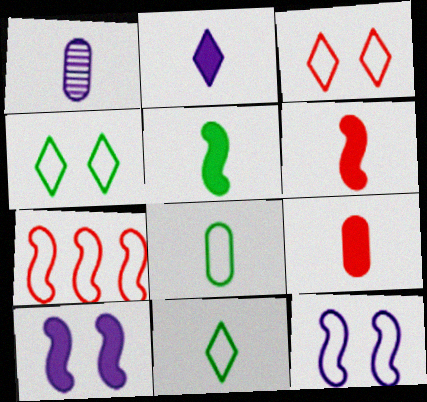[[1, 6, 11], 
[1, 8, 9], 
[2, 5, 9]]